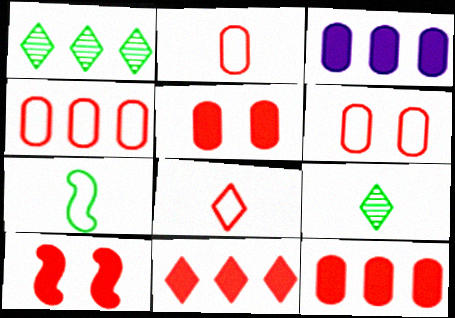[[2, 4, 6]]